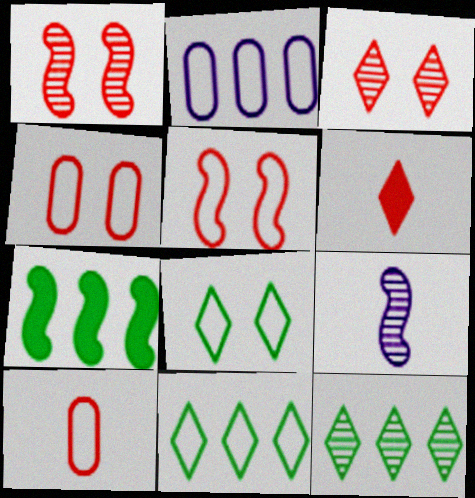[[5, 7, 9]]